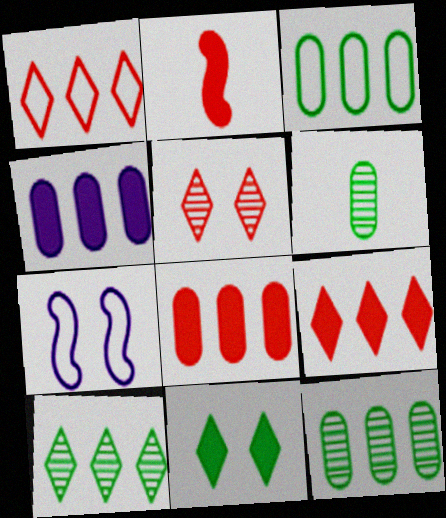[[2, 4, 11], 
[6, 7, 9]]